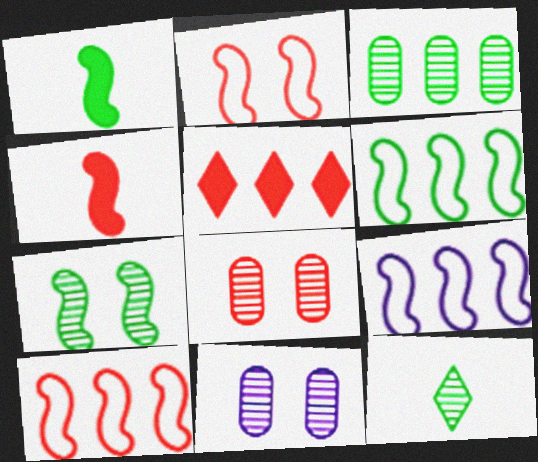[[1, 6, 7], 
[3, 5, 9], 
[3, 7, 12], 
[4, 7, 9], 
[6, 9, 10]]